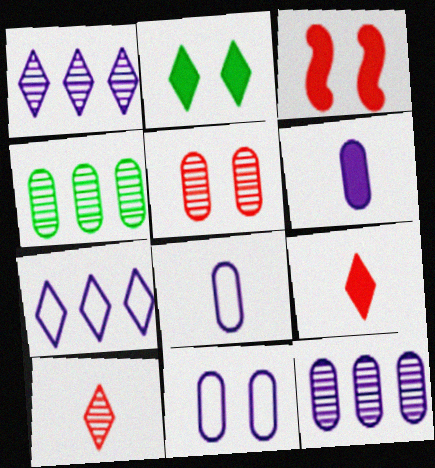[[2, 7, 10], 
[6, 11, 12]]